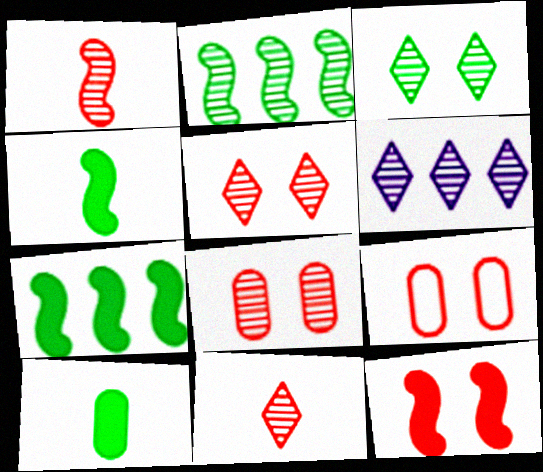[[3, 6, 11], 
[4, 6, 9], 
[5, 9, 12]]